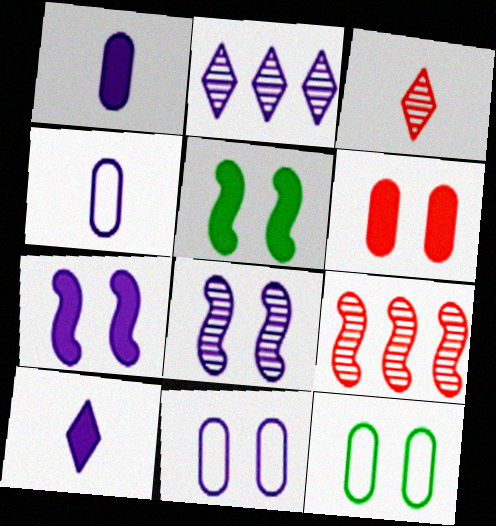[[2, 4, 7], 
[9, 10, 12]]